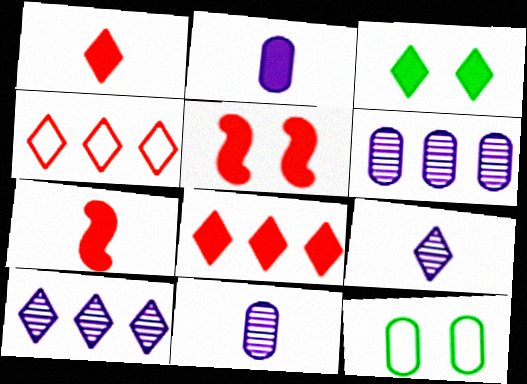[[3, 4, 9], 
[7, 10, 12]]